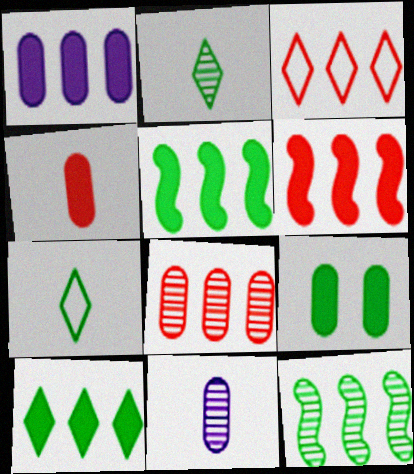[[1, 3, 12], 
[1, 4, 9], 
[1, 6, 10], 
[3, 6, 8], 
[7, 9, 12]]